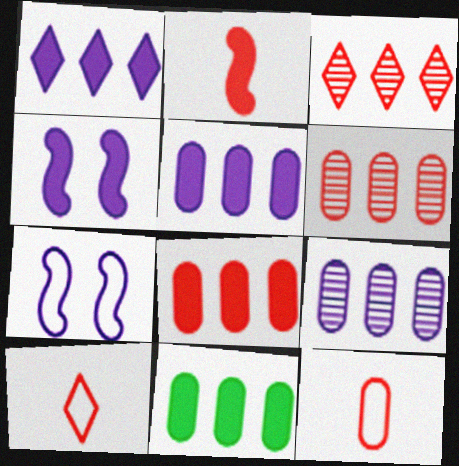[[5, 8, 11]]